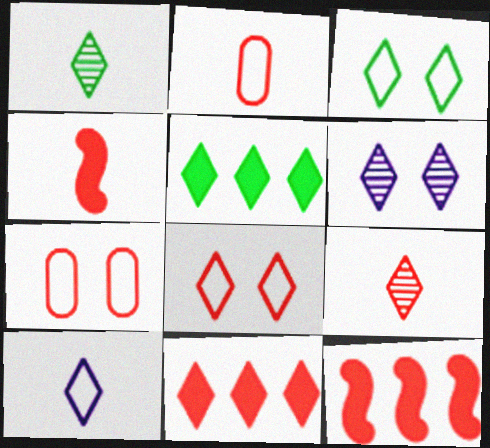[[1, 3, 5], 
[2, 4, 9], 
[7, 9, 12], 
[8, 9, 11]]